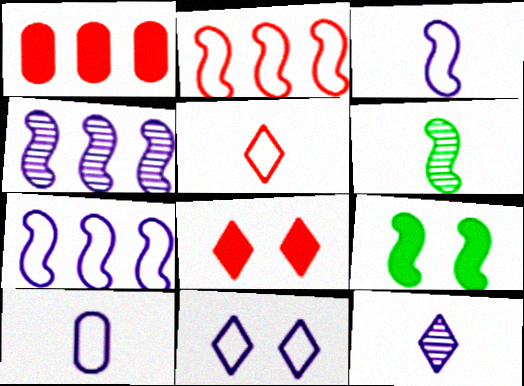[[1, 6, 11], 
[7, 10, 11]]